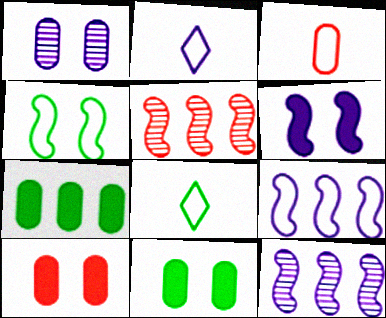[[1, 3, 7], 
[2, 5, 11], 
[8, 10, 12]]